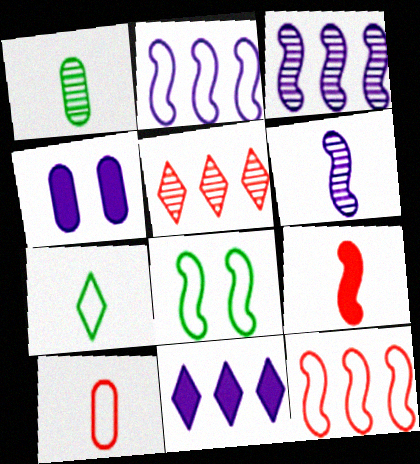[[3, 8, 9]]